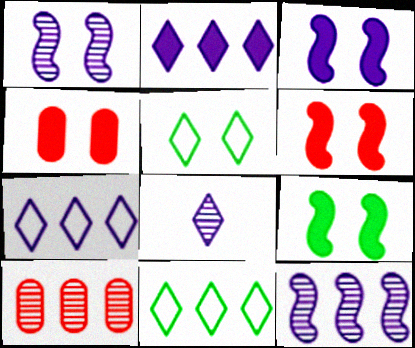[[1, 4, 5], 
[3, 6, 9]]